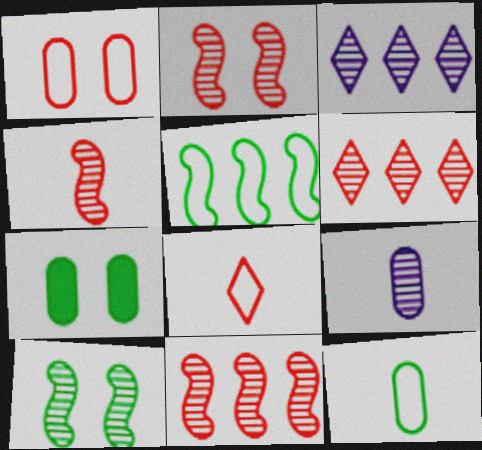[[2, 4, 11], 
[6, 9, 10]]